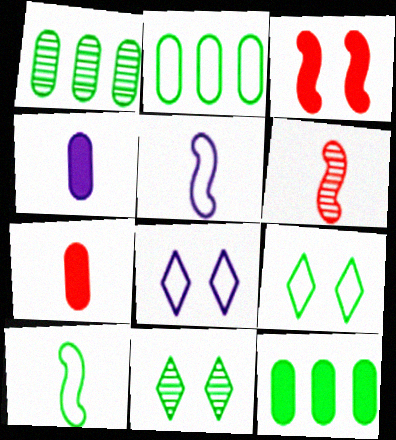[[1, 2, 12], 
[2, 9, 10], 
[6, 8, 12], 
[10, 11, 12]]